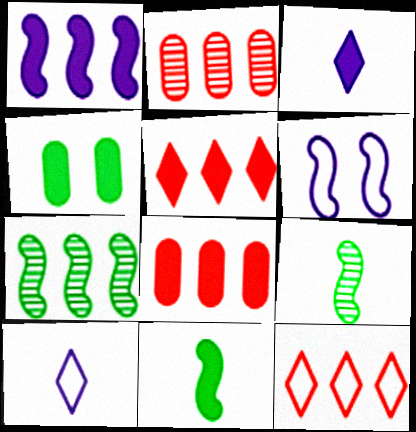[]